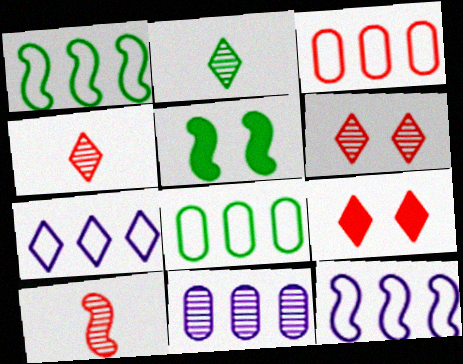[[1, 3, 7], 
[2, 5, 8], 
[2, 7, 9], 
[3, 9, 10], 
[5, 10, 12]]